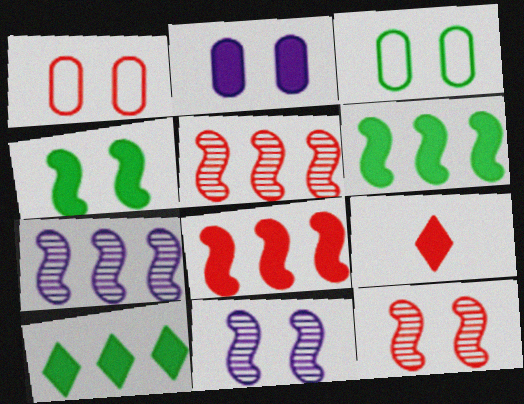[[1, 5, 9], 
[2, 6, 9], 
[3, 7, 9]]